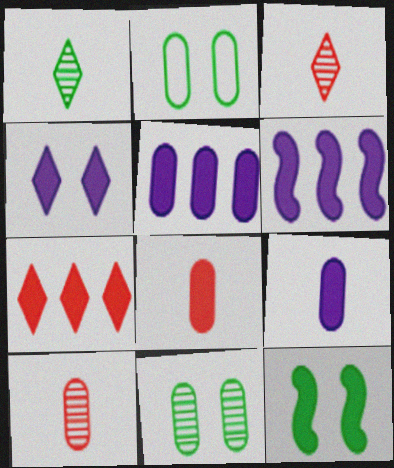[[2, 3, 6], 
[2, 5, 10], 
[4, 6, 9], 
[7, 9, 12]]